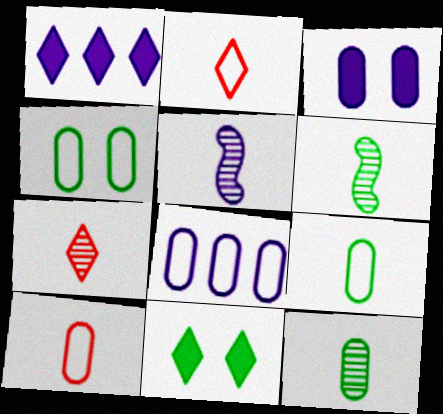[[4, 8, 10], 
[5, 7, 12]]